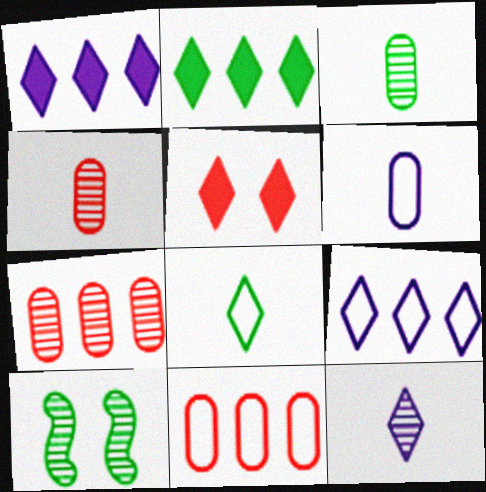[[7, 10, 12]]